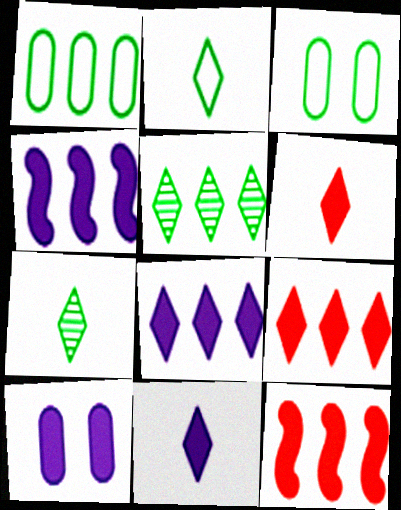[[4, 10, 11]]